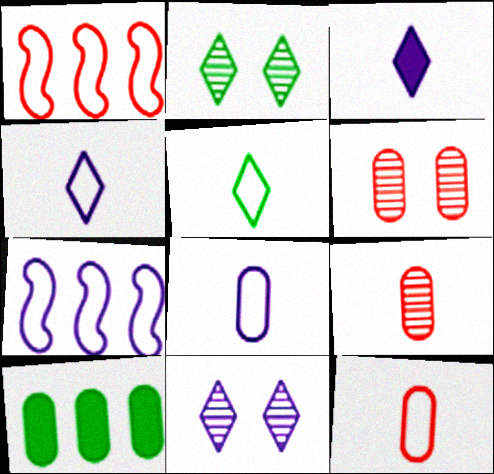[[6, 8, 10]]